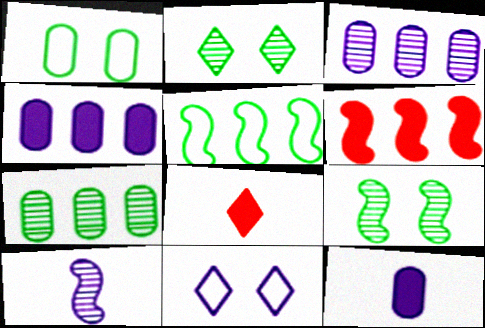[[4, 10, 11]]